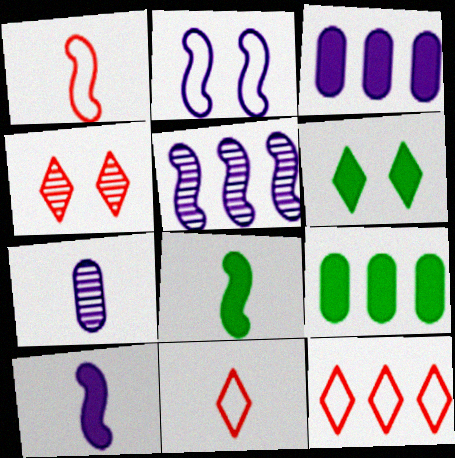[[2, 5, 10], 
[5, 9, 12], 
[6, 8, 9], 
[7, 8, 11]]